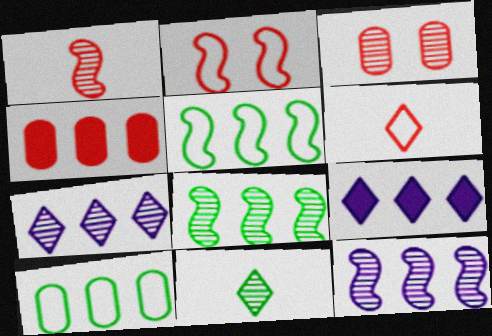[[3, 11, 12], 
[4, 5, 7]]